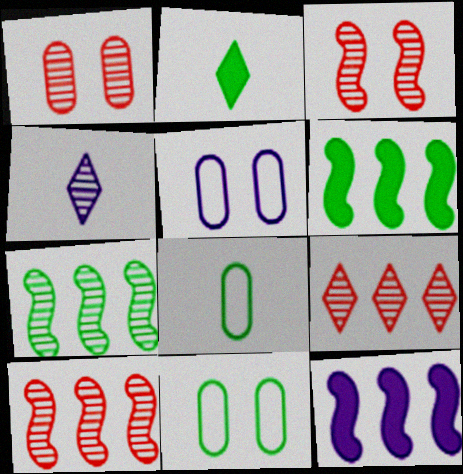[[1, 4, 7], 
[2, 5, 10], 
[2, 7, 11], 
[4, 5, 12]]